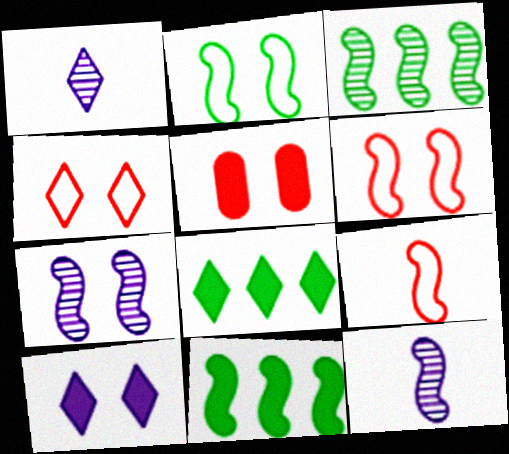[[1, 4, 8], 
[6, 11, 12], 
[7, 9, 11]]